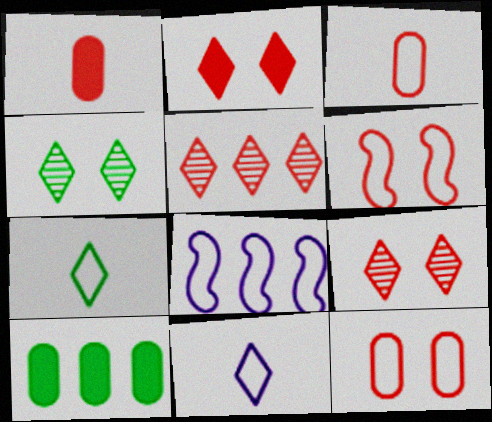[[1, 4, 8], 
[1, 5, 6], 
[5, 8, 10], 
[7, 8, 12]]